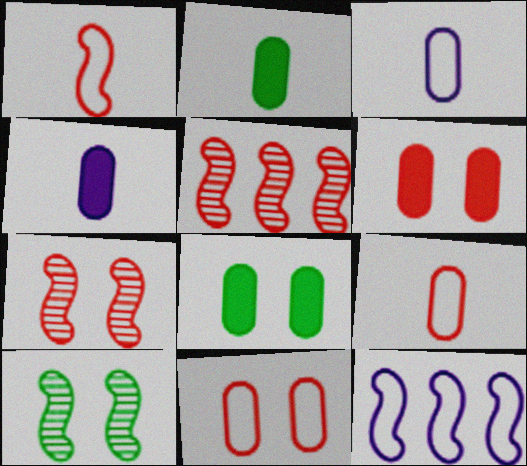[]